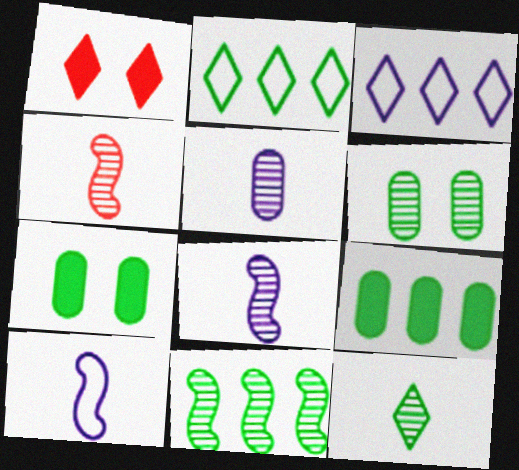[[1, 3, 12], 
[2, 9, 11], 
[3, 4, 7], 
[4, 5, 12], 
[6, 11, 12]]